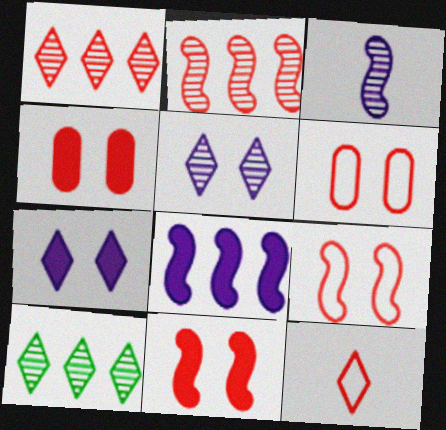[[2, 4, 12], 
[7, 10, 12]]